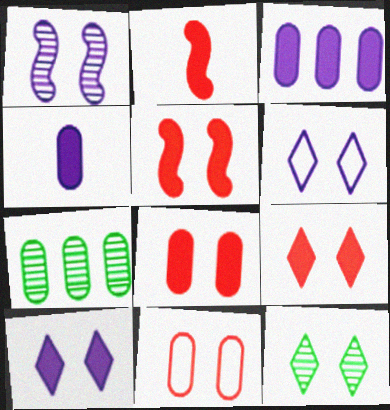[[2, 6, 7], 
[4, 7, 11], 
[5, 8, 9], 
[6, 9, 12]]